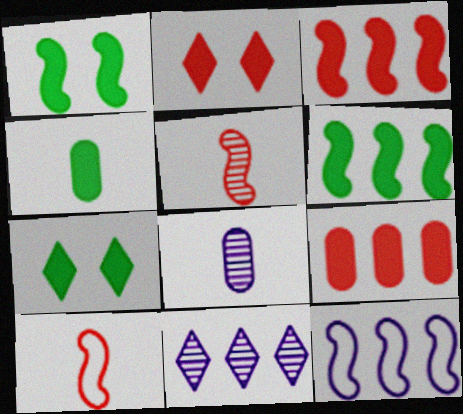[[1, 5, 12], 
[4, 6, 7]]